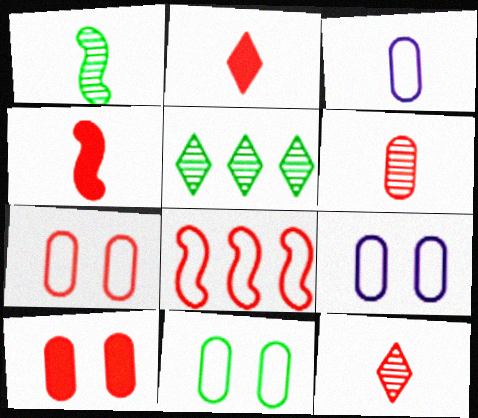[[1, 2, 3], 
[4, 5, 9], 
[7, 9, 11], 
[8, 10, 12]]